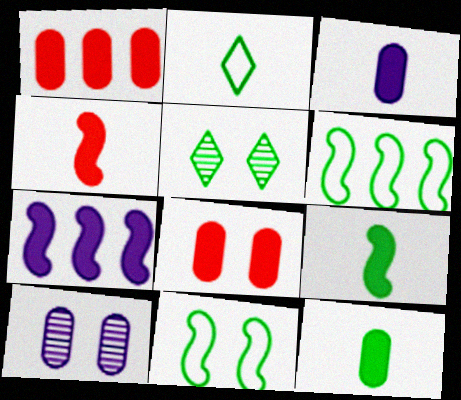[[5, 6, 12]]